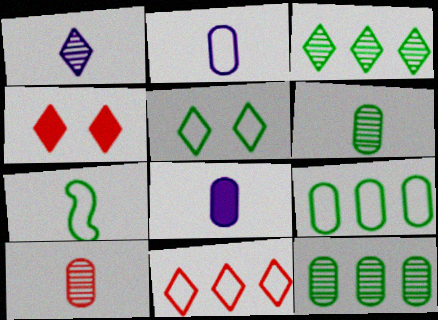[[5, 7, 9]]